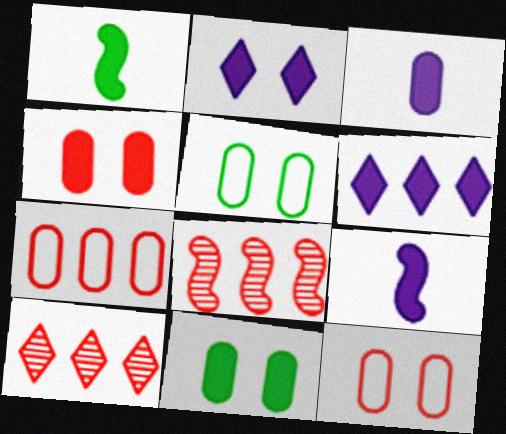[[1, 4, 6], 
[5, 9, 10]]